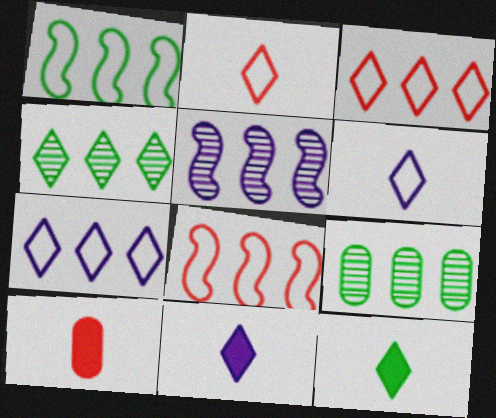[]